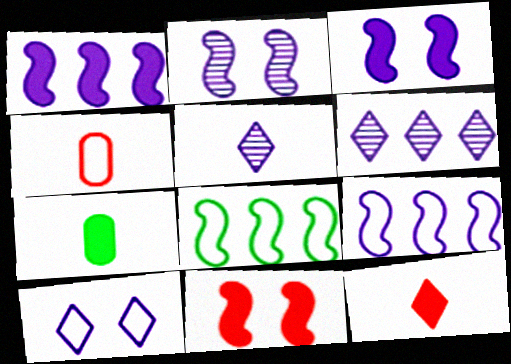[[4, 8, 10]]